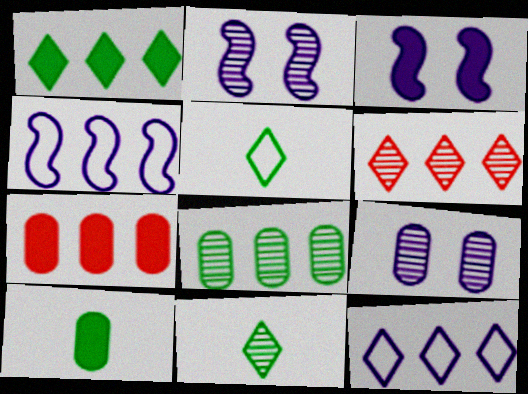[[1, 6, 12], 
[2, 5, 7]]